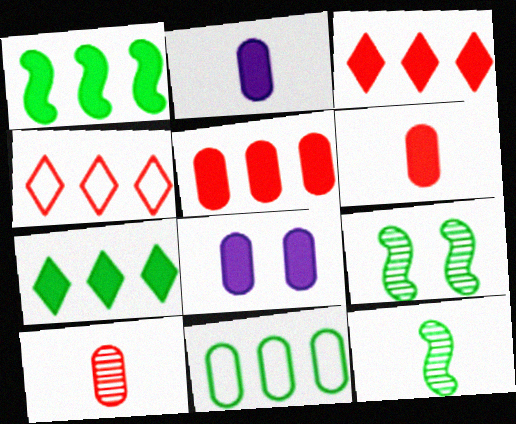[[2, 4, 9], 
[4, 8, 12], 
[8, 10, 11]]